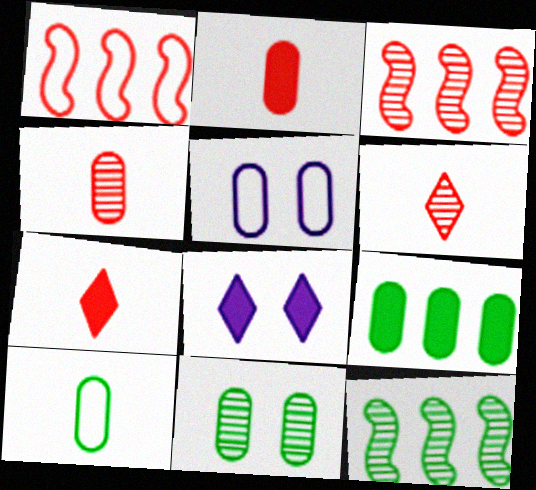[[3, 8, 10], 
[4, 5, 9], 
[5, 7, 12], 
[9, 10, 11]]